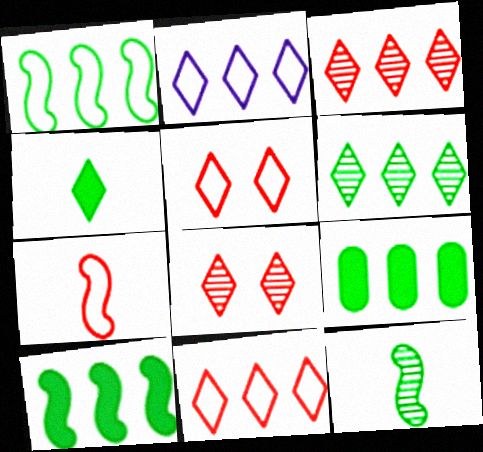[[1, 6, 9], 
[2, 4, 8]]